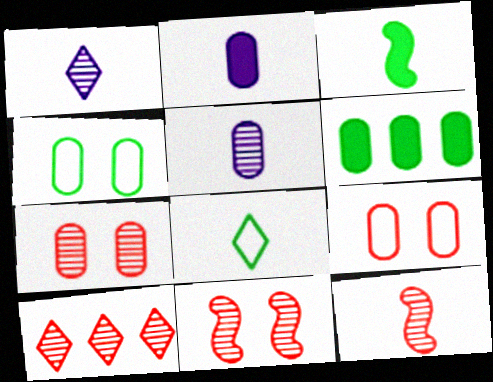[[2, 8, 12], 
[5, 6, 9], 
[7, 10, 12]]